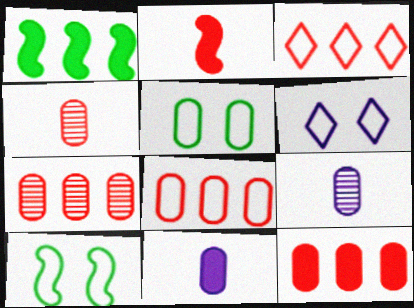[[1, 4, 6], 
[5, 7, 11], 
[5, 9, 12], 
[7, 8, 12]]